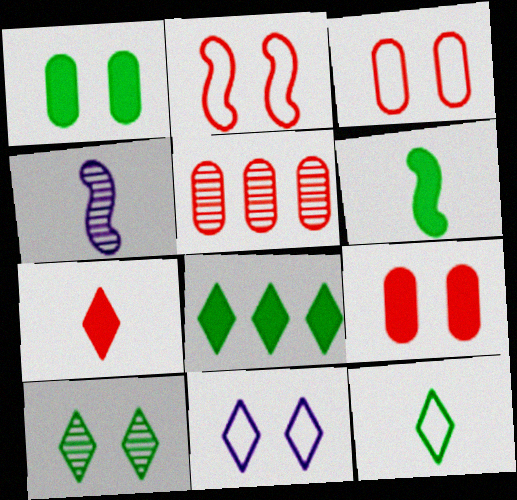[[1, 6, 8], 
[2, 5, 7], 
[3, 4, 8], 
[4, 5, 10], 
[5, 6, 11], 
[8, 10, 12]]